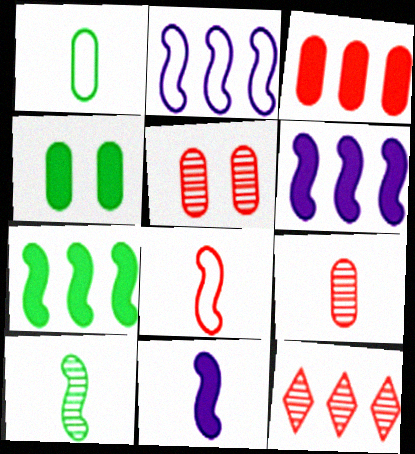[[8, 10, 11]]